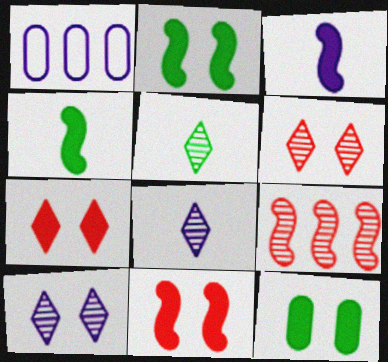[[1, 3, 10], 
[1, 4, 6], 
[1, 5, 11]]